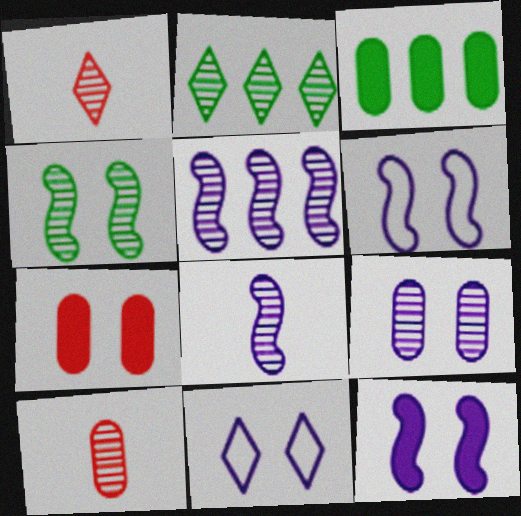[[1, 3, 6], 
[4, 7, 11], 
[9, 11, 12]]